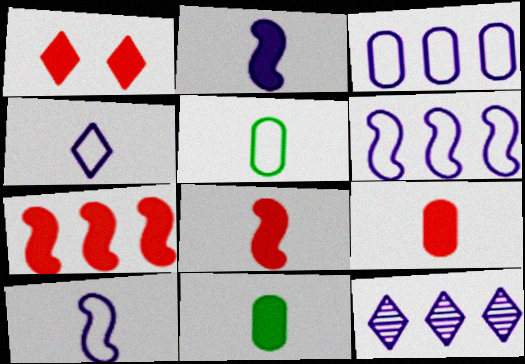[[1, 7, 9]]